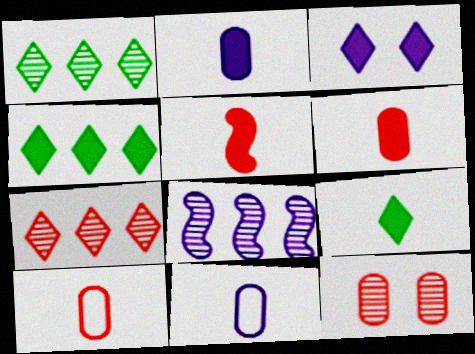[[2, 5, 9], 
[3, 8, 11]]